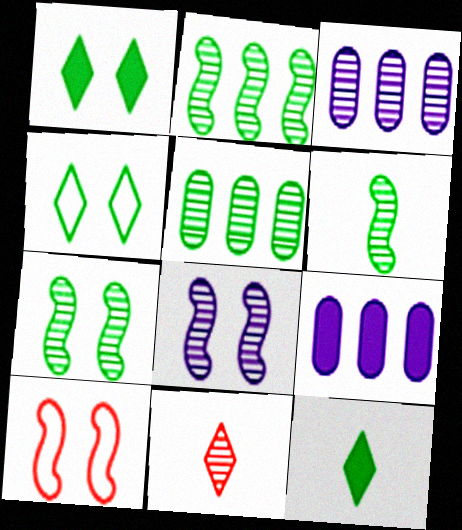[[2, 6, 7], 
[3, 7, 11], 
[3, 10, 12], 
[5, 8, 11]]